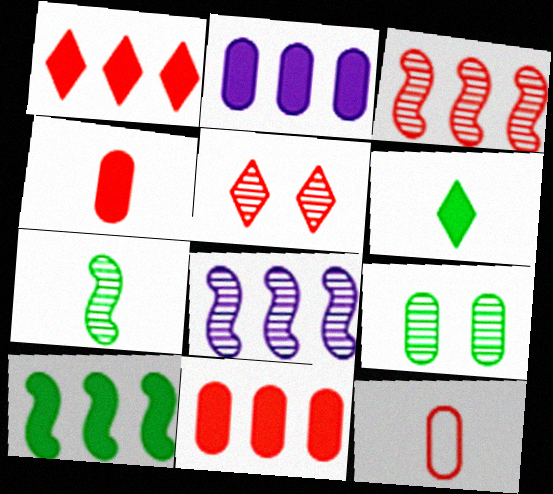[[1, 2, 10], 
[2, 9, 12]]